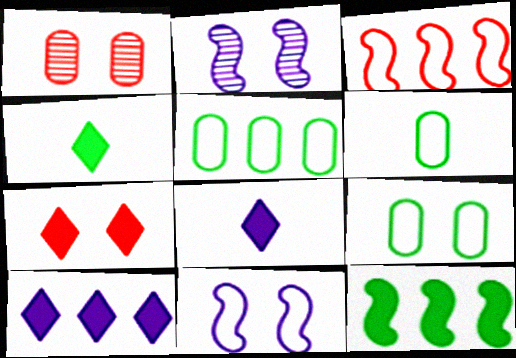[[2, 7, 9], 
[4, 7, 10], 
[5, 6, 9]]